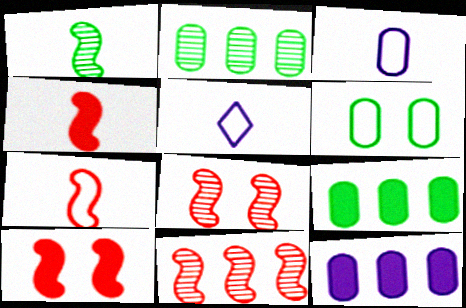[[2, 5, 10], 
[5, 8, 9], 
[7, 10, 11]]